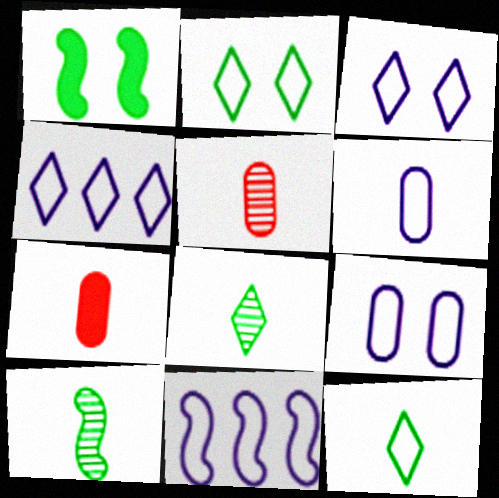[[1, 4, 5], 
[3, 6, 11]]